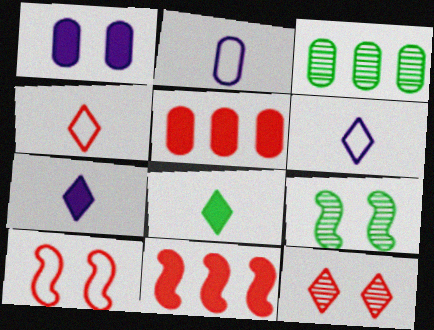[[1, 8, 11], 
[3, 7, 10], 
[5, 6, 9]]